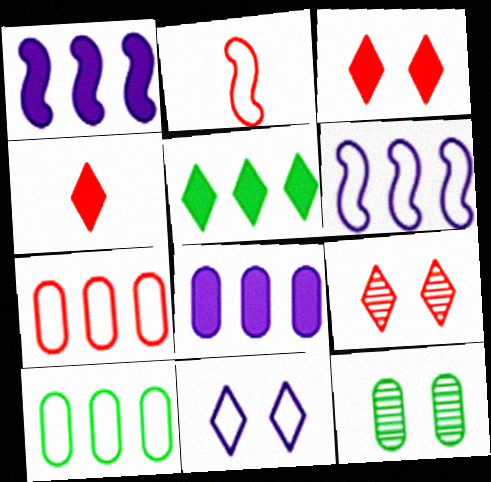[[2, 10, 11], 
[4, 6, 12]]